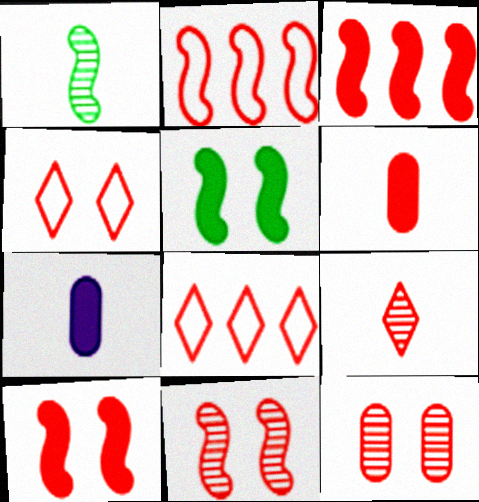[[4, 10, 12], 
[6, 8, 11]]